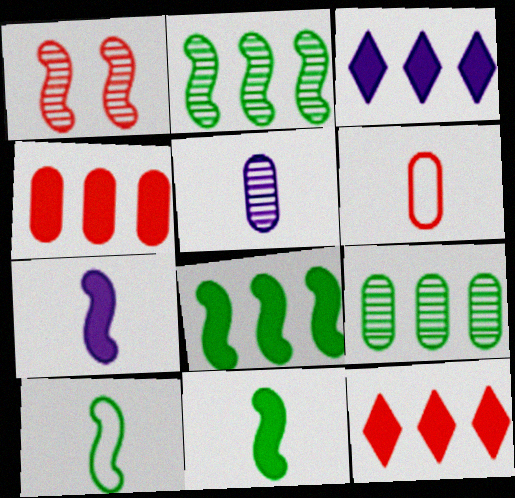[[1, 6, 12], 
[3, 4, 8]]